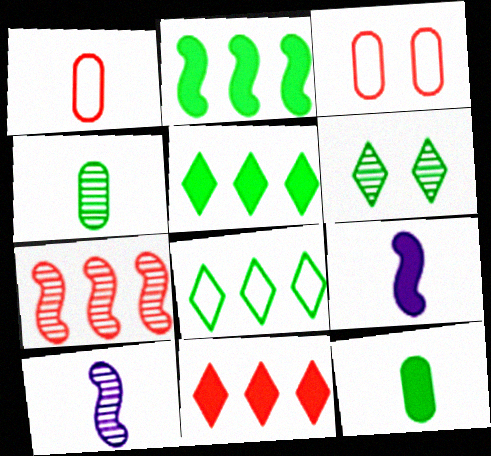[[3, 5, 10]]